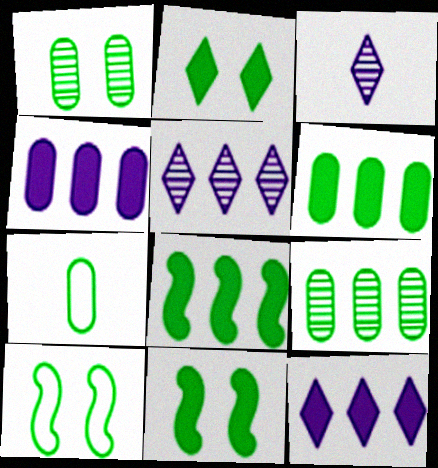[[1, 2, 10], 
[1, 6, 7]]